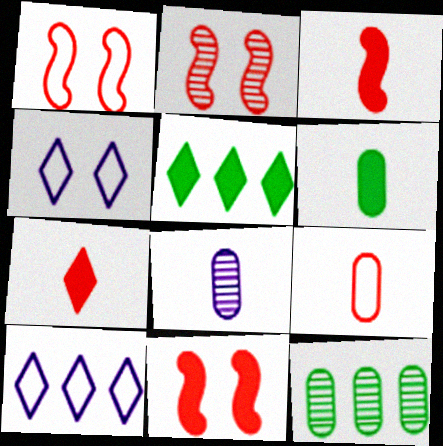[[1, 2, 11], 
[1, 5, 8], 
[2, 6, 10], 
[3, 4, 12], 
[6, 8, 9]]